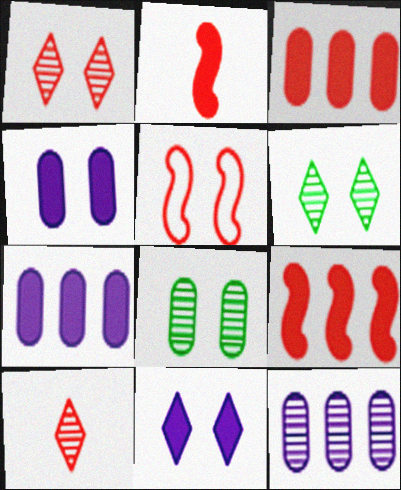[[3, 5, 10], 
[4, 5, 6], 
[5, 8, 11]]